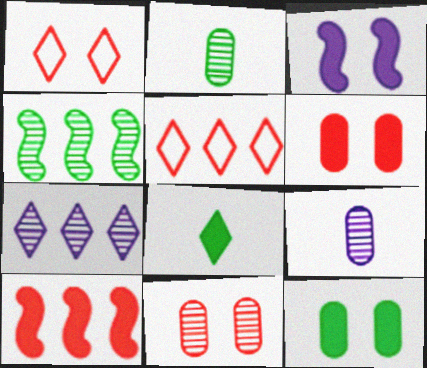[[1, 7, 8], 
[2, 3, 5]]